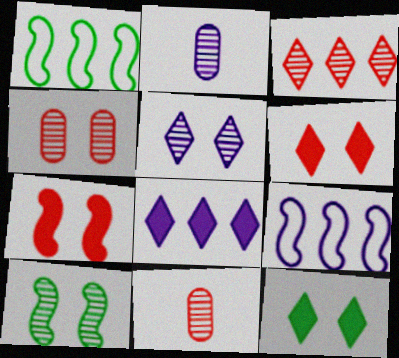[[1, 2, 6], 
[2, 3, 10], 
[4, 5, 10], 
[9, 11, 12]]